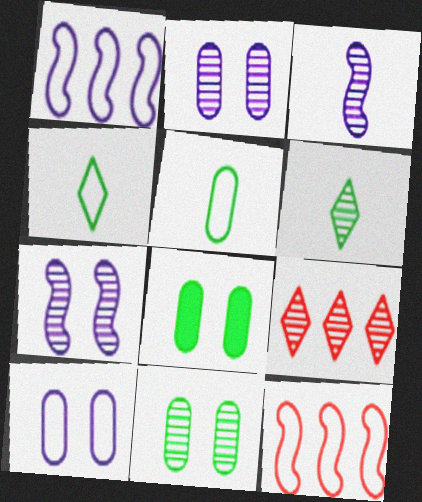[[3, 9, 11], 
[4, 10, 12]]